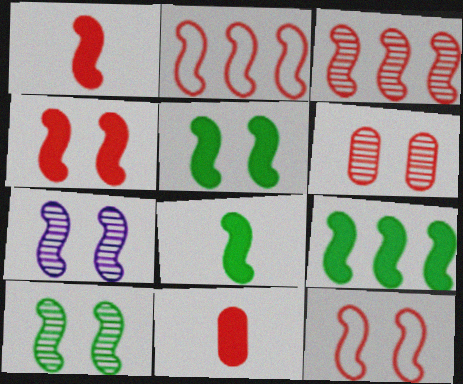[[1, 3, 12], 
[2, 7, 8], 
[5, 7, 12], 
[5, 8, 9]]